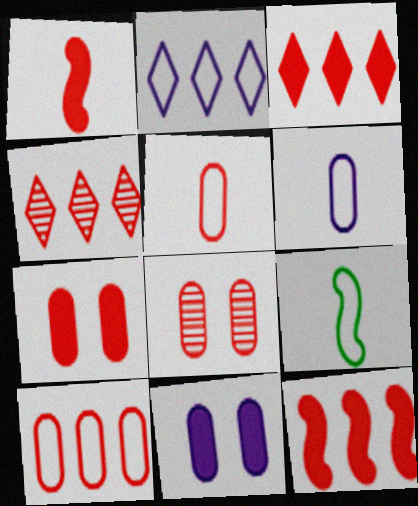[[1, 3, 7], 
[4, 9, 11], 
[4, 10, 12]]